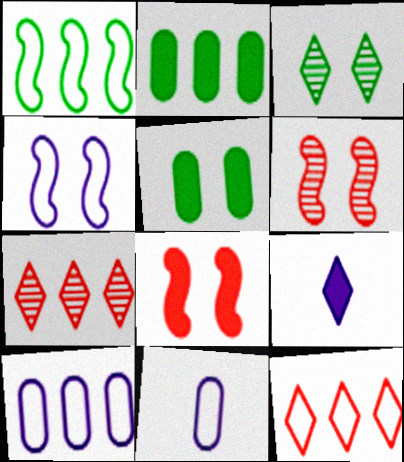[[1, 10, 12], 
[2, 8, 9], 
[3, 9, 12]]